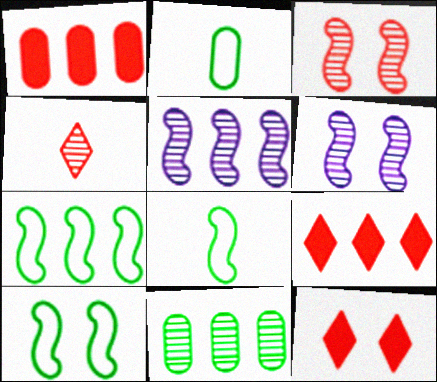[[2, 5, 12], 
[2, 6, 9], 
[4, 6, 11], 
[7, 8, 10]]